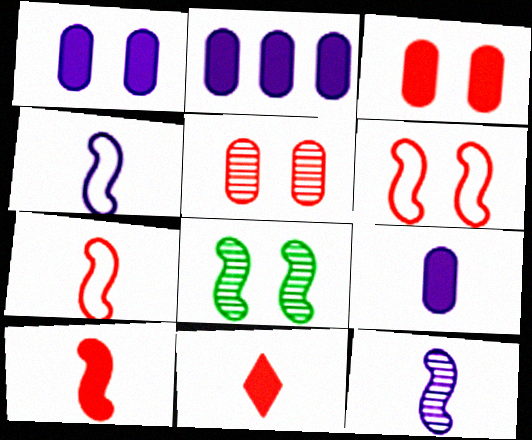[[1, 2, 9]]